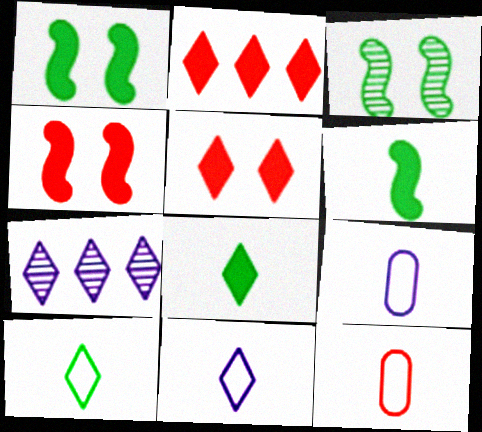[[1, 7, 12], 
[2, 3, 9], 
[5, 7, 10]]